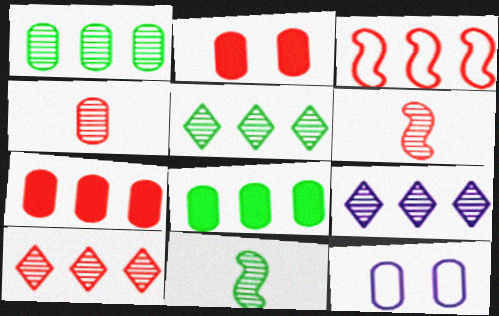[[3, 7, 10], 
[3, 8, 9], 
[4, 8, 12], 
[5, 9, 10]]